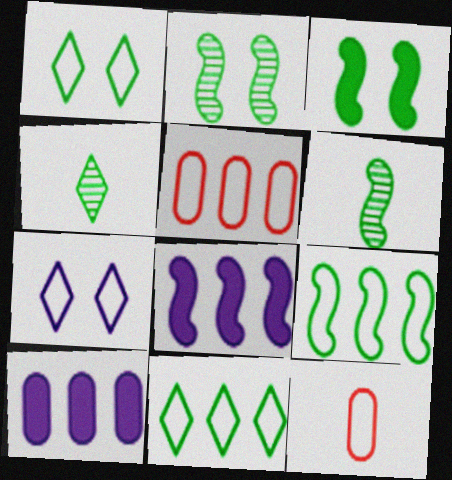[[3, 6, 9], 
[7, 9, 12]]